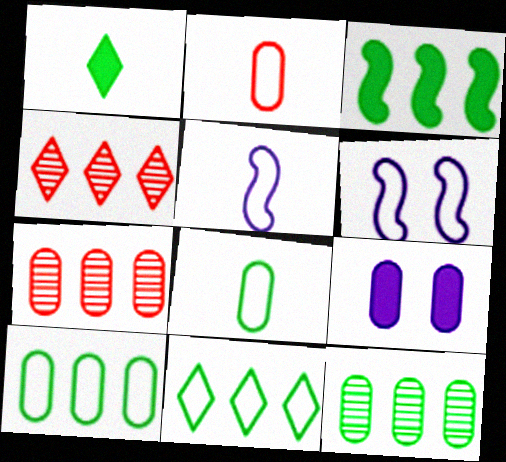[[1, 6, 7], 
[2, 6, 11], 
[2, 9, 12], 
[3, 11, 12], 
[7, 8, 9]]